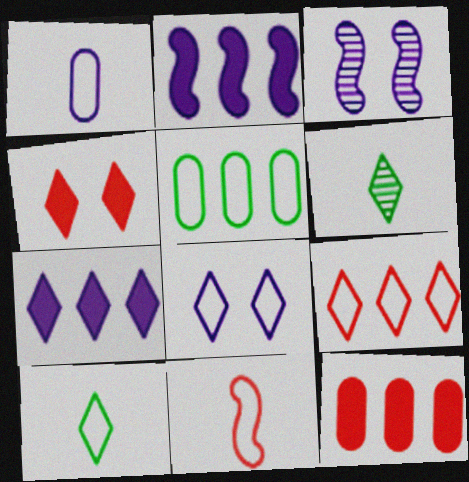[[1, 3, 7], 
[1, 10, 11], 
[3, 10, 12], 
[5, 8, 11], 
[8, 9, 10]]